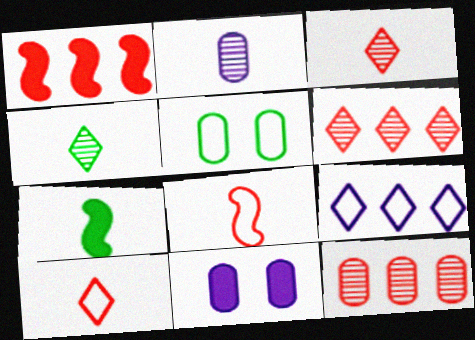[[2, 7, 10], 
[5, 8, 9]]